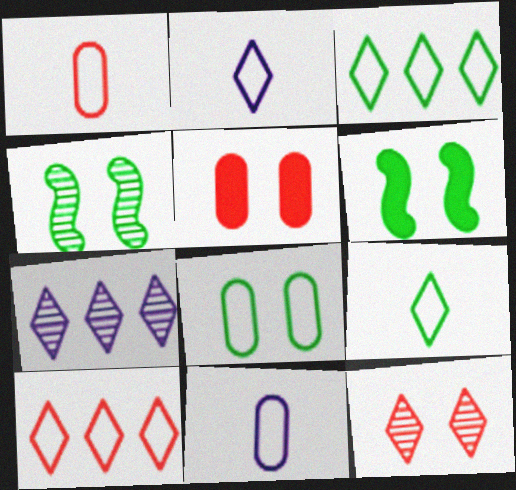[[1, 6, 7]]